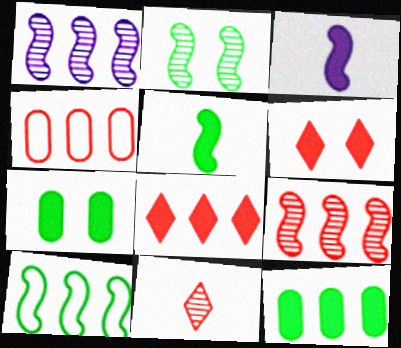[[2, 5, 10], 
[3, 6, 12], 
[3, 7, 8], 
[4, 8, 9]]